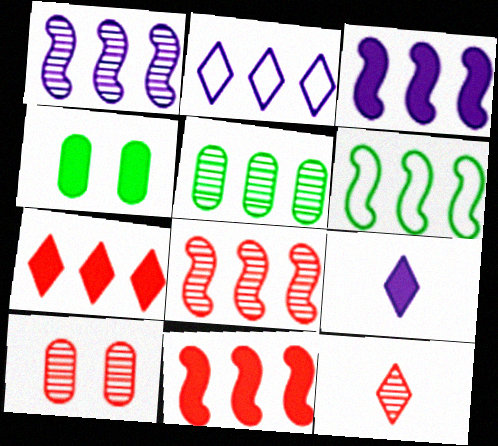[[1, 6, 11], 
[2, 5, 11], 
[3, 6, 8], 
[4, 9, 11], 
[6, 9, 10], 
[8, 10, 12]]